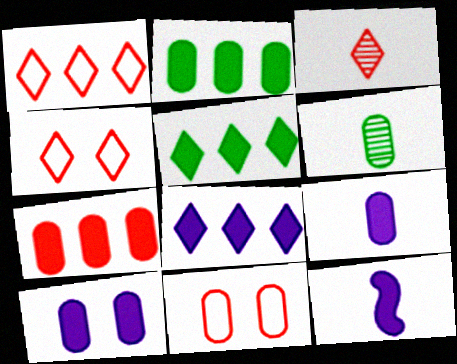[[8, 10, 12]]